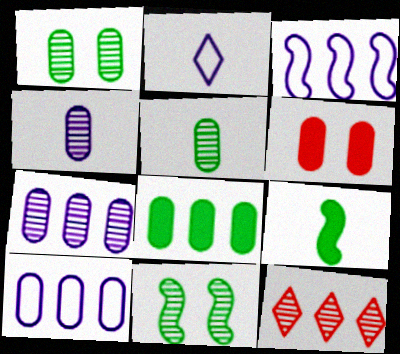[[3, 8, 12], 
[4, 11, 12], 
[5, 6, 10]]